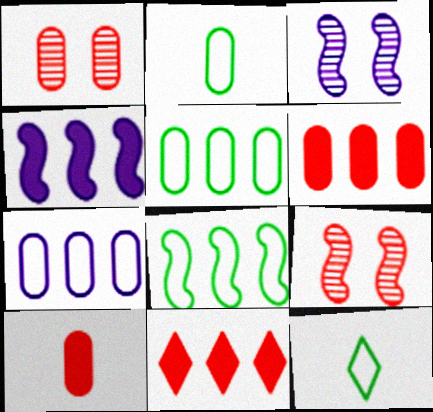[[1, 4, 12], 
[2, 3, 11], 
[3, 6, 12]]